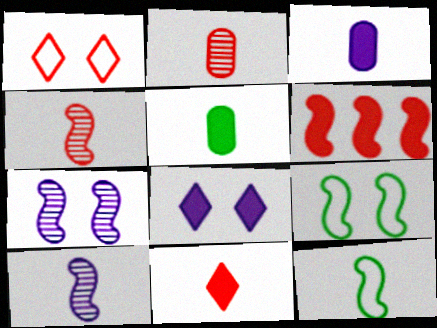[[1, 2, 6], 
[5, 6, 8], 
[6, 7, 12], 
[6, 9, 10]]